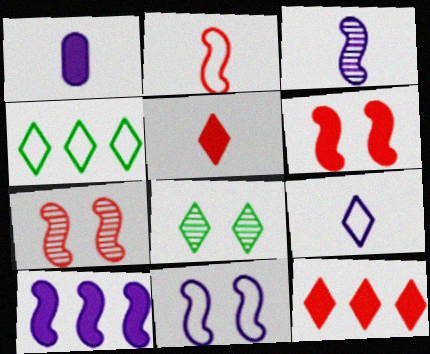[[1, 3, 9], 
[1, 4, 7], 
[3, 10, 11], 
[8, 9, 12]]